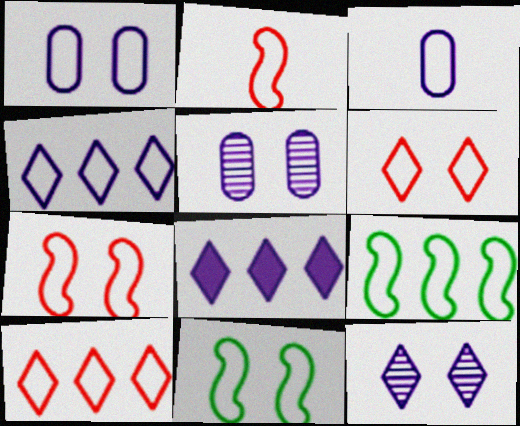[[1, 6, 11], 
[3, 6, 9], 
[3, 10, 11]]